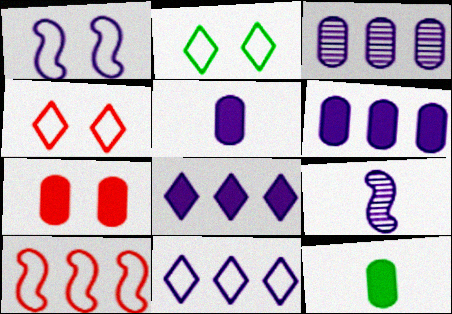[[6, 7, 12]]